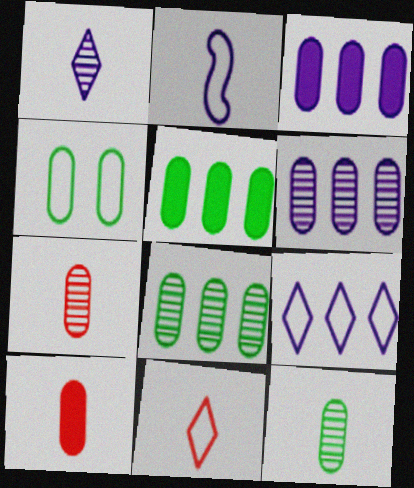[[3, 4, 7], 
[4, 5, 12], 
[4, 6, 10]]